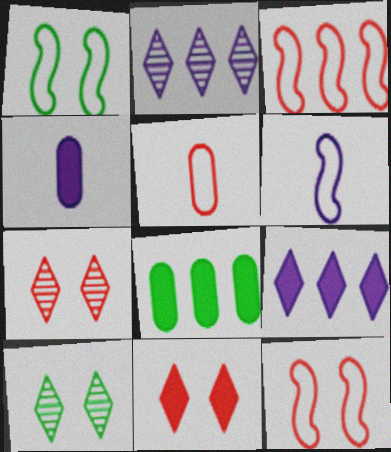[[1, 3, 6], 
[2, 3, 8], 
[3, 4, 10], 
[6, 7, 8]]